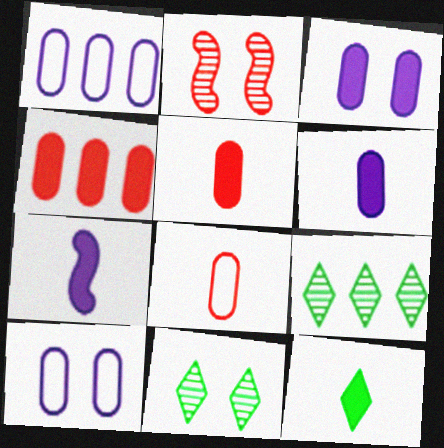[[1, 2, 12], 
[5, 7, 12]]